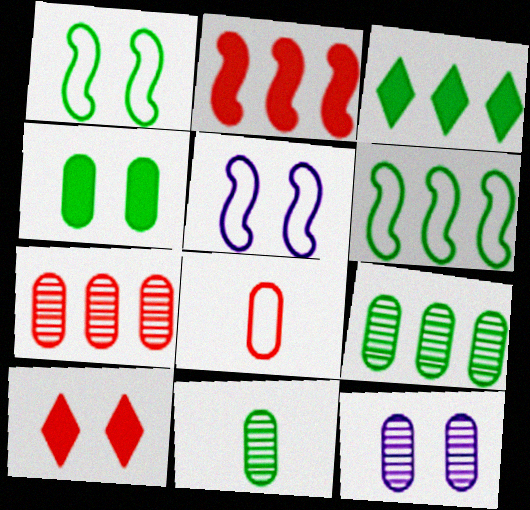[[1, 3, 11], 
[1, 10, 12], 
[3, 6, 9], 
[7, 11, 12]]